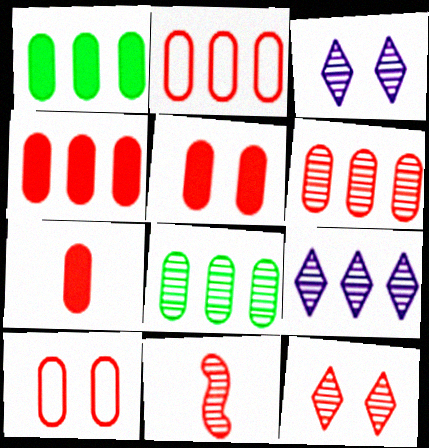[[2, 4, 6], 
[3, 8, 11], 
[4, 5, 7], 
[6, 7, 10], 
[6, 11, 12]]